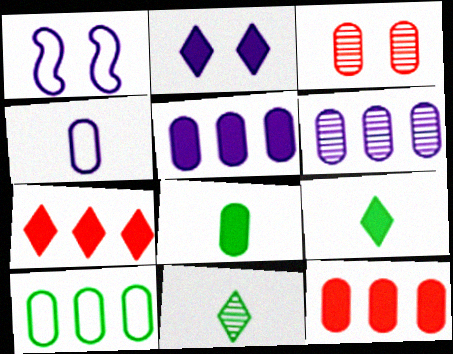[[1, 11, 12], 
[2, 7, 9], 
[6, 10, 12]]